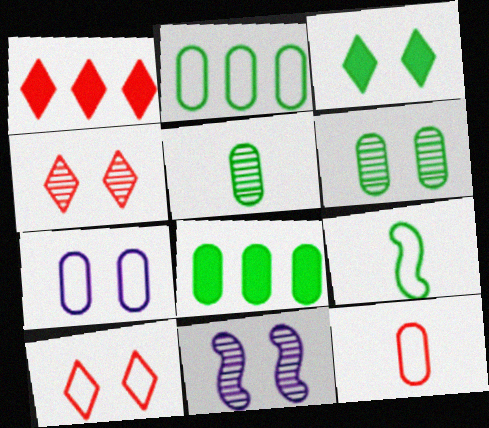[[2, 7, 12], 
[4, 6, 11]]